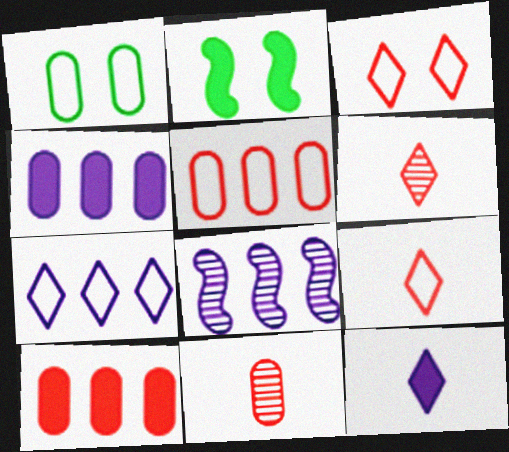[[1, 4, 11], 
[2, 7, 11], 
[2, 10, 12], 
[4, 7, 8]]